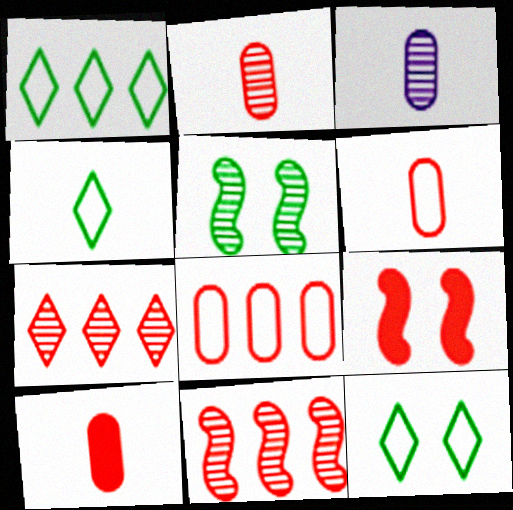[[1, 3, 9], 
[1, 4, 12], 
[2, 6, 10], 
[3, 5, 7], 
[6, 7, 9]]